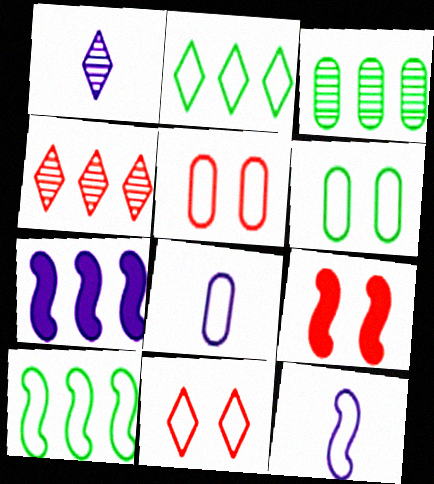[[2, 5, 12], 
[8, 10, 11]]